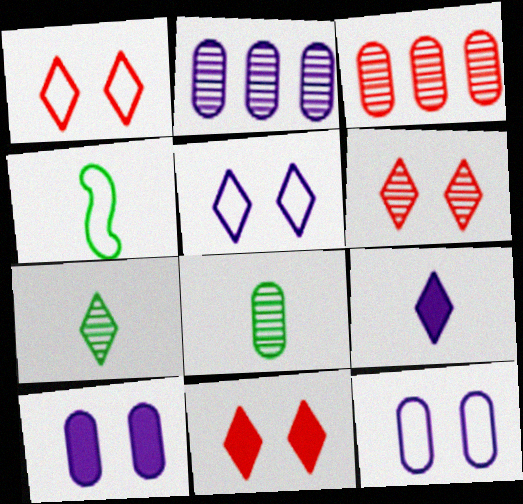[[1, 6, 11], 
[2, 4, 11]]